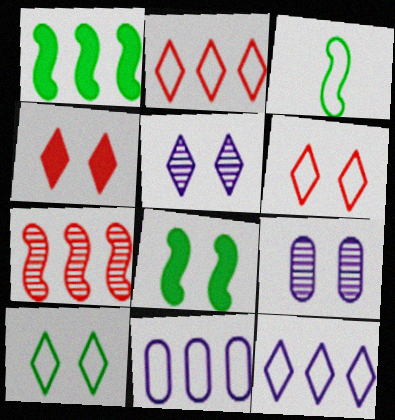[[3, 6, 11], 
[4, 5, 10], 
[6, 8, 9]]